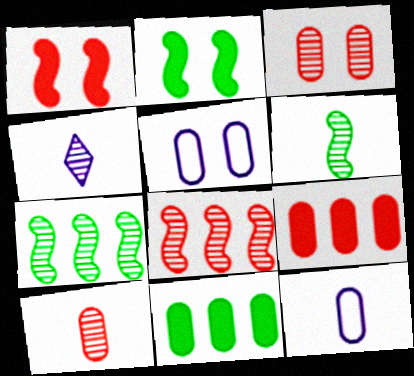[[3, 4, 7], 
[3, 11, 12], 
[4, 6, 10], 
[5, 10, 11]]